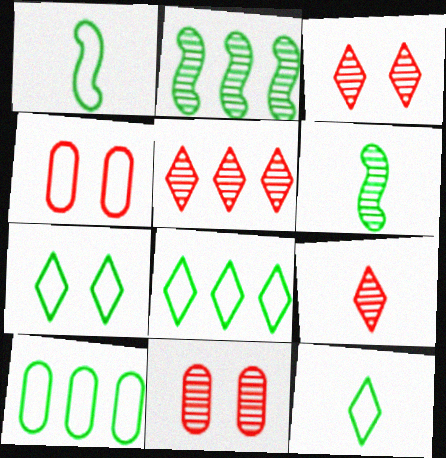[[1, 7, 10], 
[3, 5, 9], 
[7, 8, 12]]